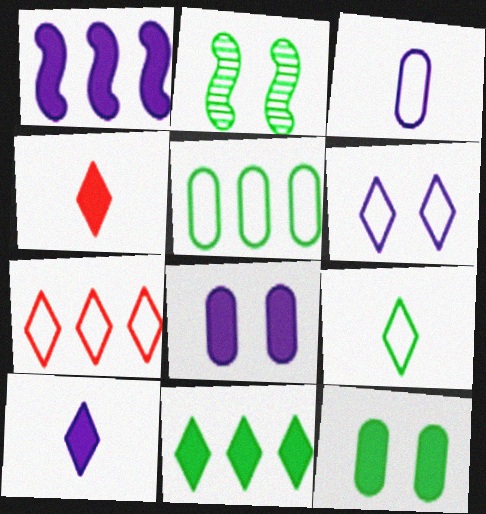[[1, 4, 12], 
[1, 8, 10], 
[6, 7, 9]]